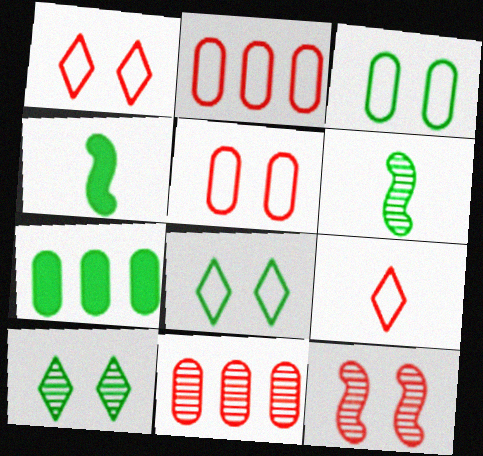[[6, 7, 8]]